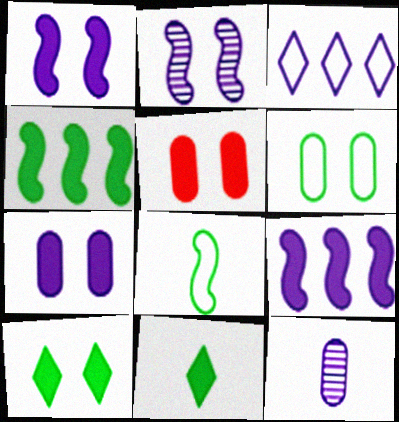[[1, 3, 12], 
[1, 5, 10], 
[5, 9, 11]]